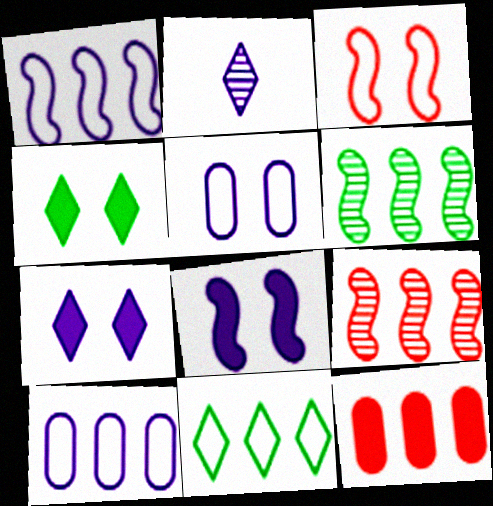[[2, 8, 10]]